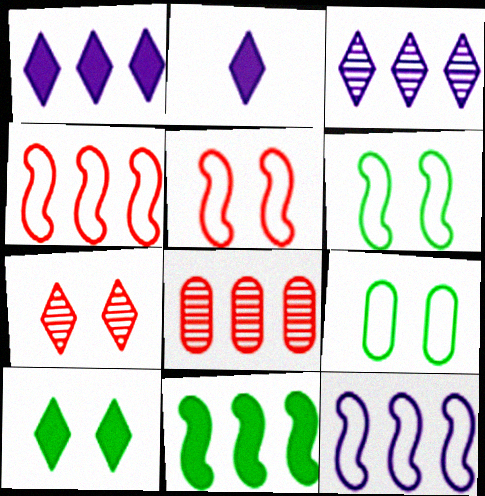[[2, 6, 8]]